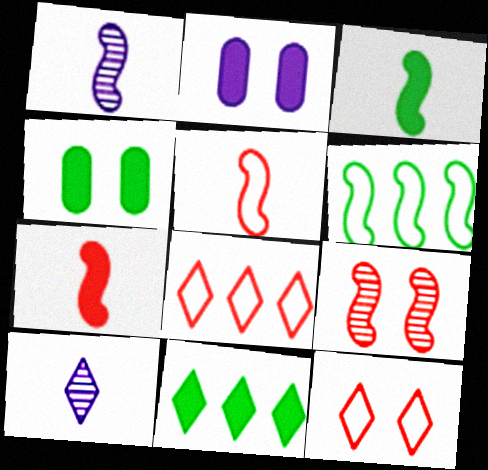[[1, 3, 5], 
[1, 4, 8], 
[2, 7, 11], 
[3, 4, 11], 
[10, 11, 12]]